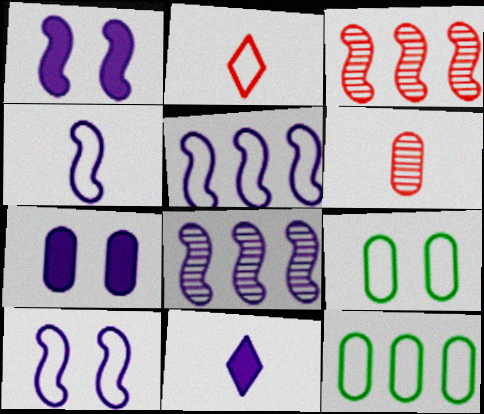[[1, 4, 8], 
[2, 5, 9], 
[2, 10, 12], 
[3, 9, 11], 
[4, 5, 10], 
[6, 7, 12]]